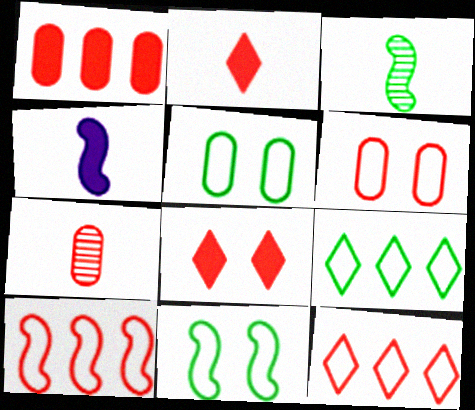[[1, 6, 7], 
[7, 8, 10]]